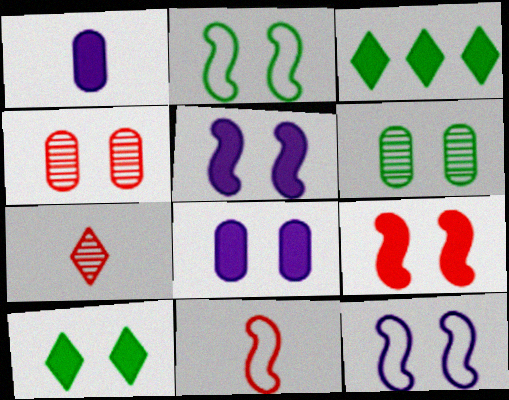[[1, 3, 9], 
[2, 6, 10], 
[4, 10, 12], 
[8, 9, 10]]